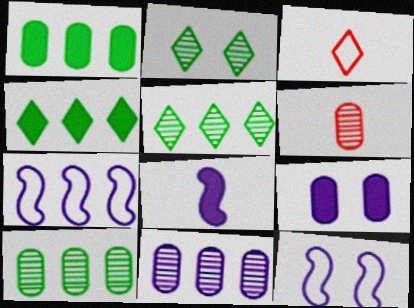[[4, 6, 12]]